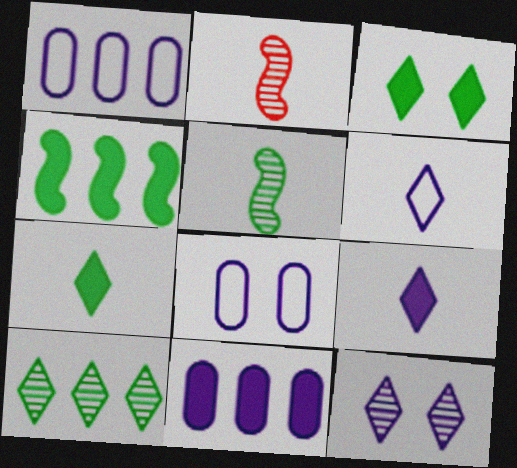[[1, 2, 3]]